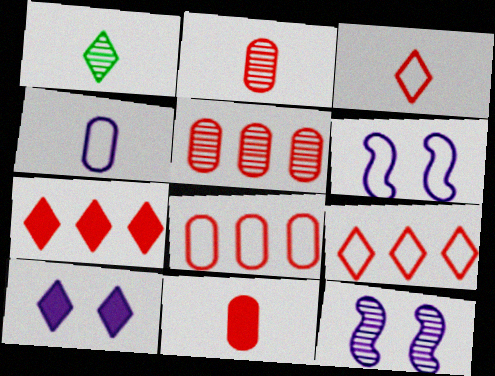[[1, 5, 12], 
[1, 9, 10]]